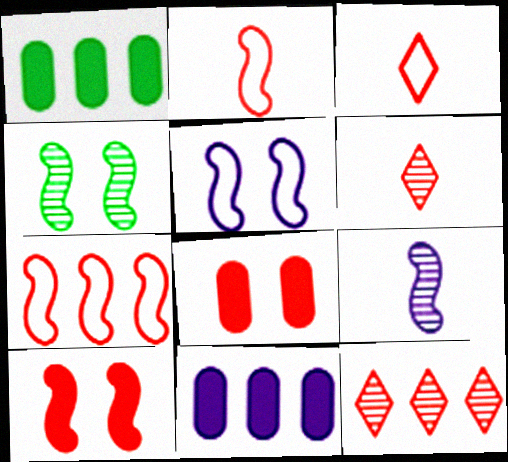[[1, 5, 6], 
[2, 8, 12], 
[3, 4, 11], 
[4, 5, 10], 
[6, 7, 8]]